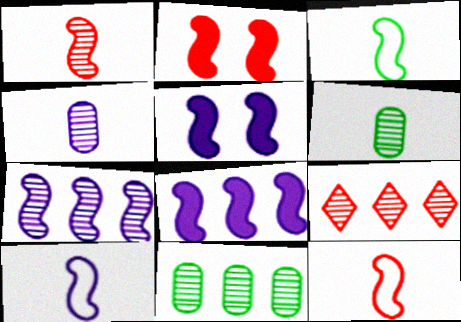[[2, 3, 7], 
[3, 10, 12], 
[5, 7, 10], 
[7, 9, 11]]